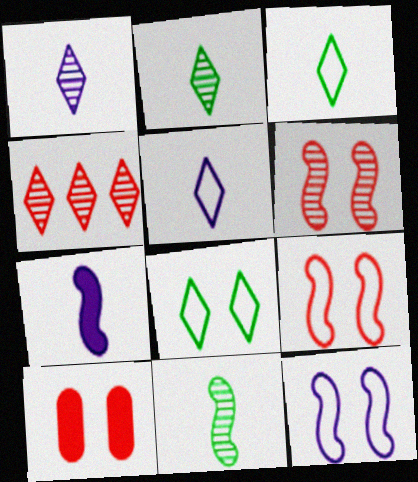[]